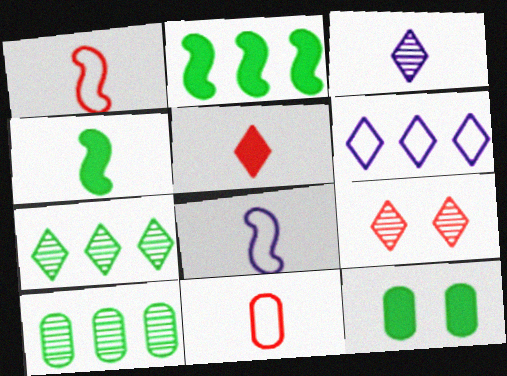[[3, 4, 11], 
[3, 7, 9]]